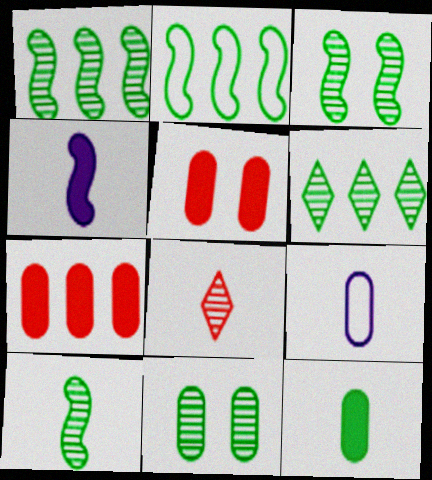[[1, 3, 10], 
[6, 10, 11], 
[7, 9, 11]]